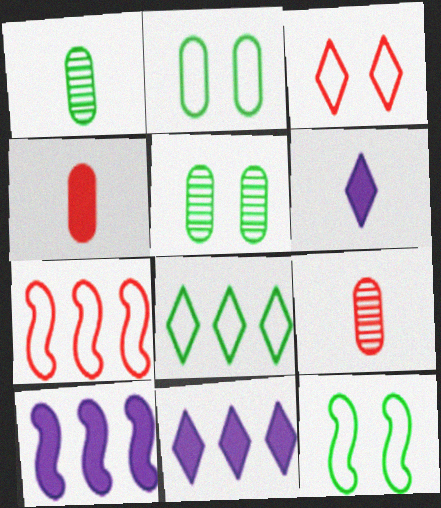[[1, 3, 10], 
[5, 6, 7], 
[9, 11, 12]]